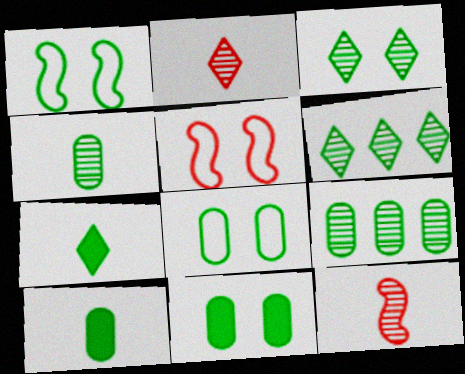[[1, 3, 11], 
[1, 6, 10], 
[1, 7, 9], 
[8, 9, 10]]